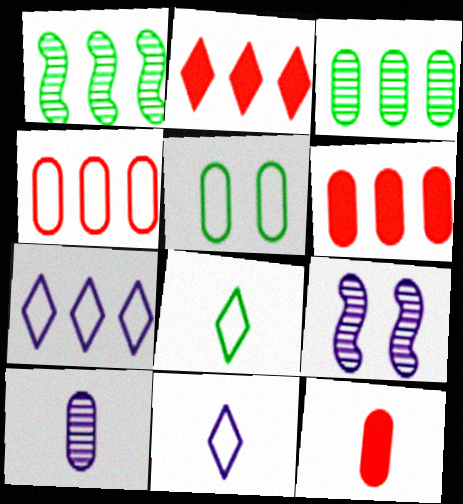[[1, 6, 7], 
[5, 6, 10], 
[6, 8, 9]]